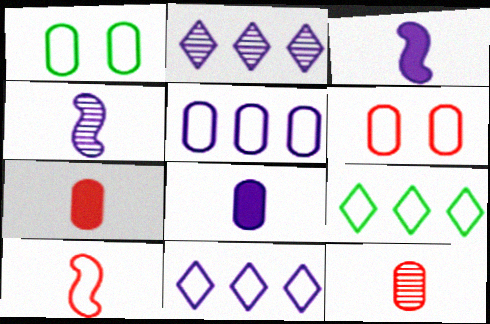[[1, 10, 11]]